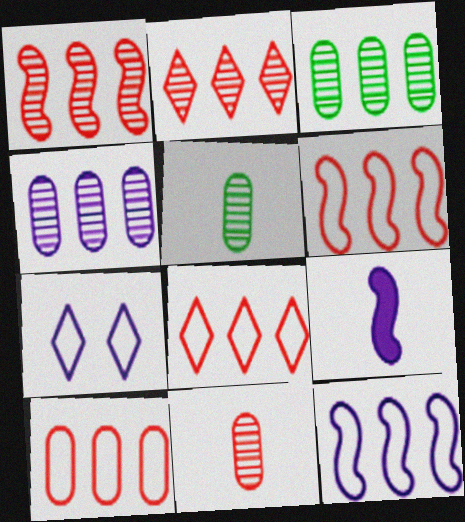[[4, 7, 9], 
[6, 8, 10]]